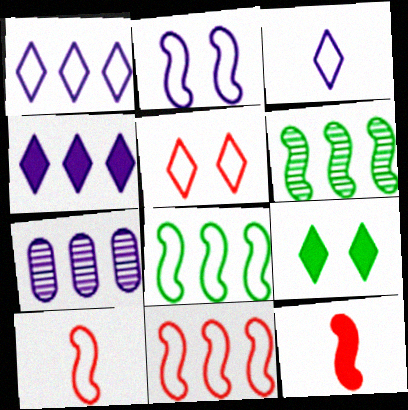[[2, 6, 12], 
[2, 8, 10], 
[7, 9, 10]]